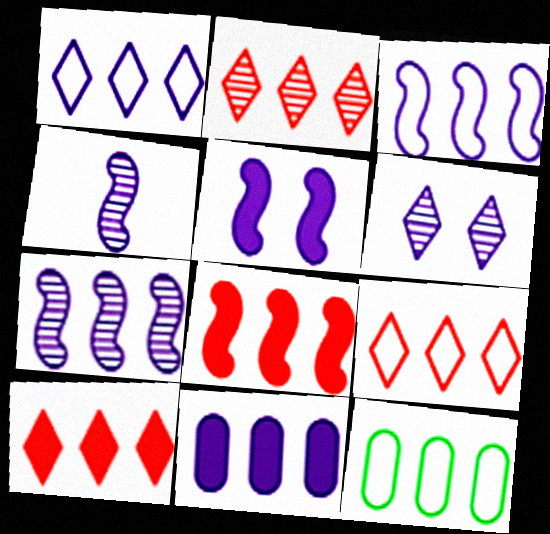[[1, 7, 11], 
[2, 9, 10], 
[3, 4, 5], 
[3, 9, 12], 
[7, 10, 12]]